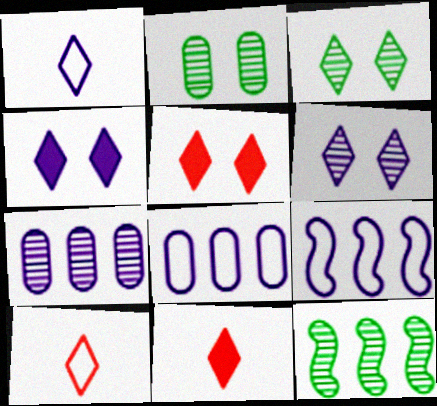[[2, 9, 11]]